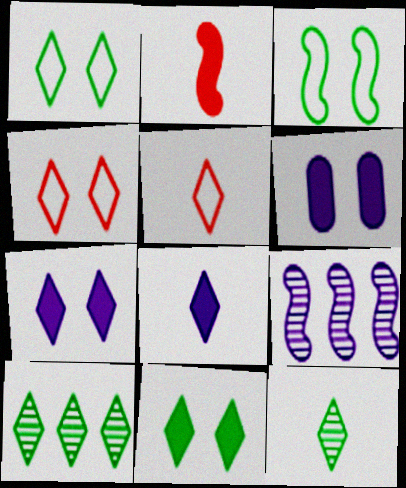[[2, 3, 9], 
[4, 8, 10], 
[5, 7, 10], 
[5, 8, 12]]